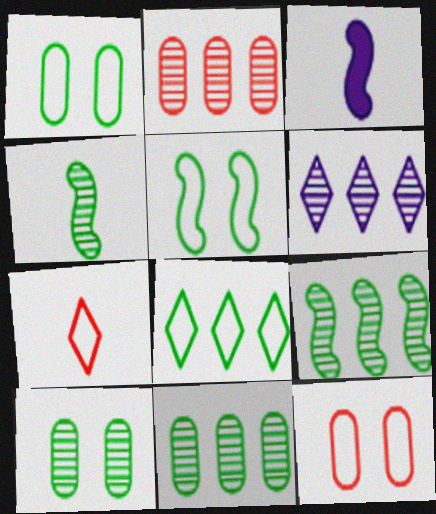[[2, 6, 9]]